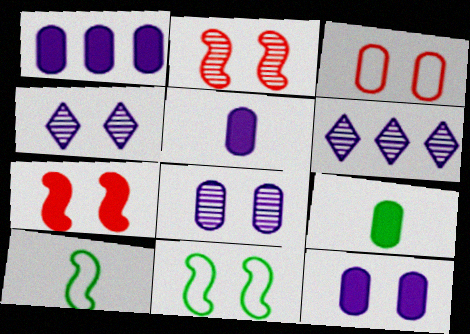[[1, 5, 12]]